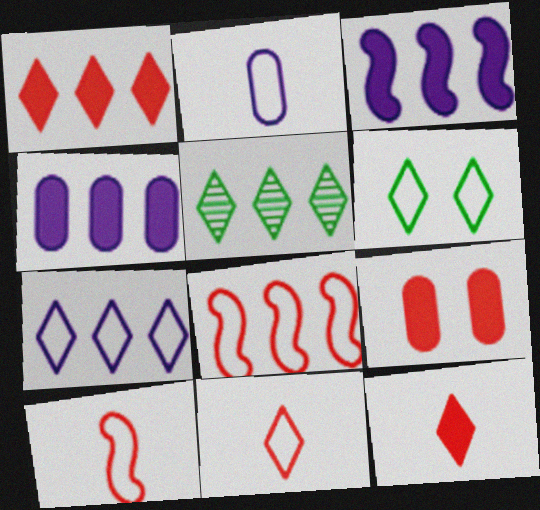[[1, 5, 7], 
[2, 6, 8], 
[4, 5, 8], 
[6, 7, 11]]